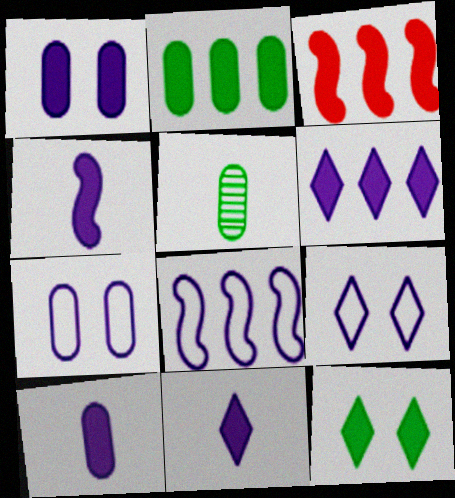[[1, 4, 6], 
[2, 3, 6], 
[3, 5, 9], 
[3, 10, 12], 
[4, 10, 11]]